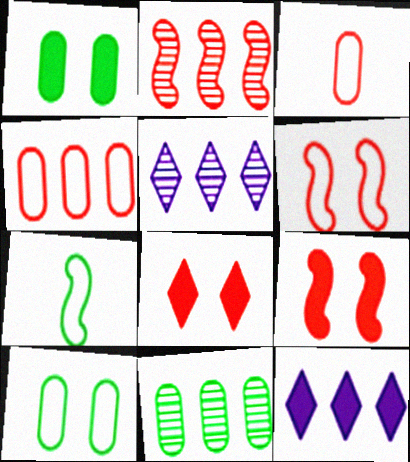[[2, 3, 8], 
[2, 5, 11]]